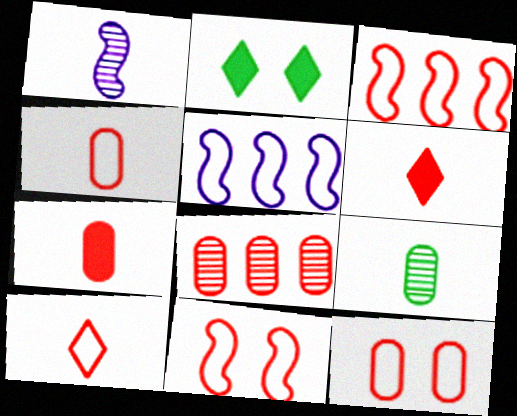[[3, 10, 12], 
[6, 8, 11], 
[7, 8, 12]]